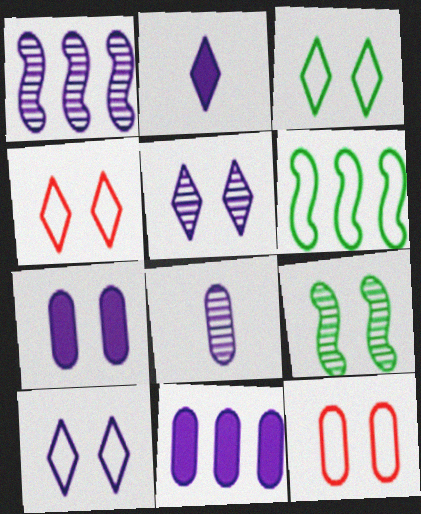[[1, 5, 8], 
[3, 4, 10], 
[4, 7, 9]]